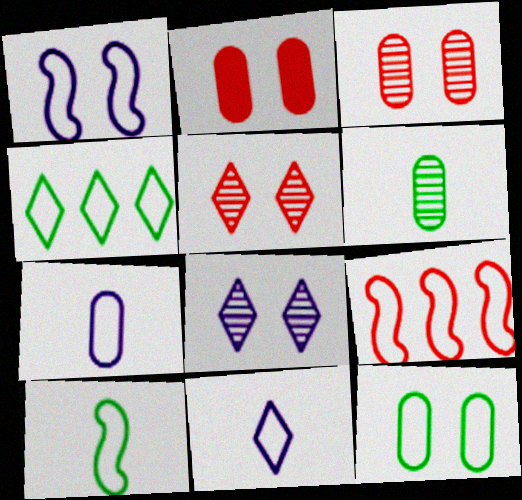[[1, 9, 10], 
[4, 10, 12], 
[9, 11, 12]]